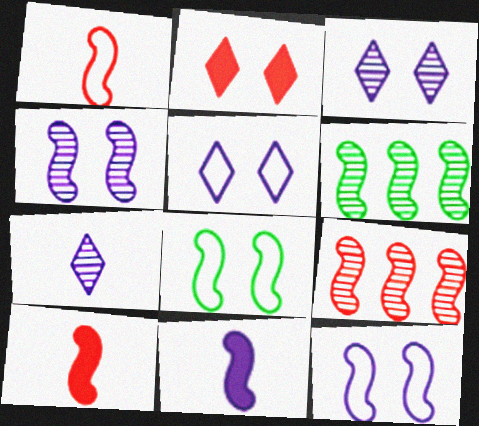[[6, 10, 12], 
[8, 9, 11]]